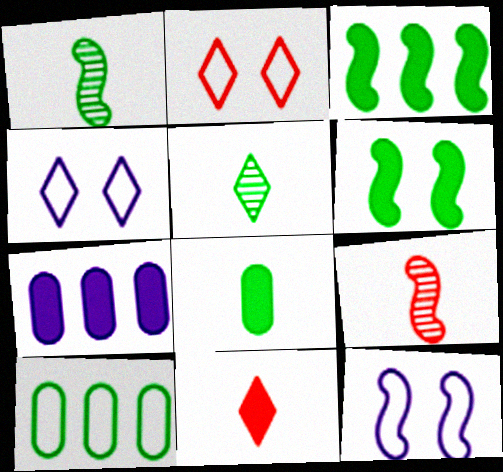[[1, 2, 7], 
[3, 9, 12], 
[5, 6, 10], 
[6, 7, 11]]